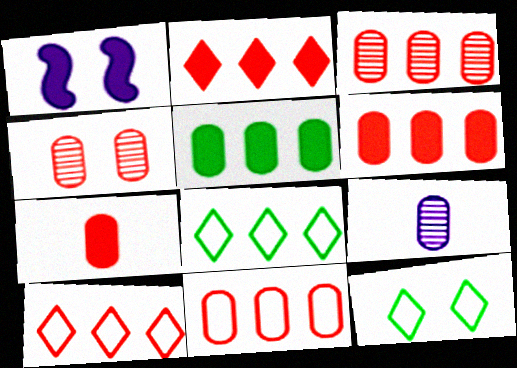[[1, 4, 12], 
[3, 6, 11], 
[4, 7, 11]]